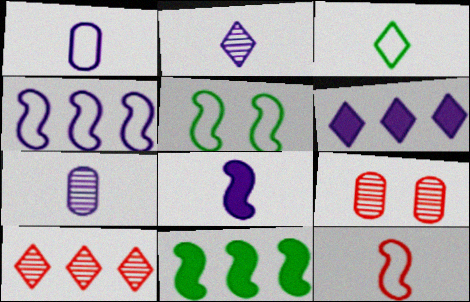[[1, 2, 8], 
[1, 3, 12], 
[4, 5, 12]]